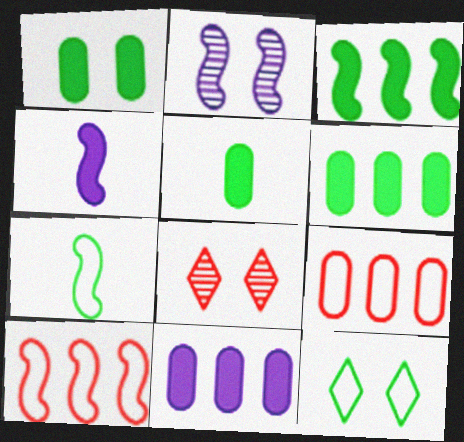[[1, 5, 6], 
[7, 8, 11]]